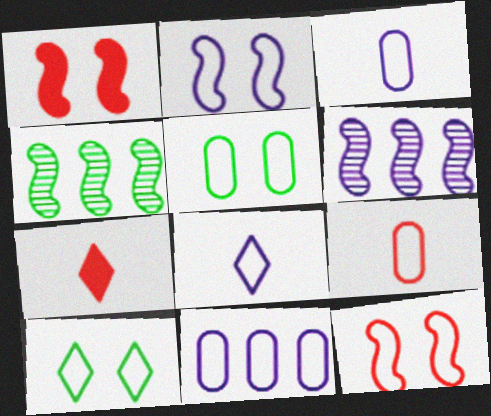[[2, 8, 11], 
[5, 6, 7], 
[5, 9, 11]]